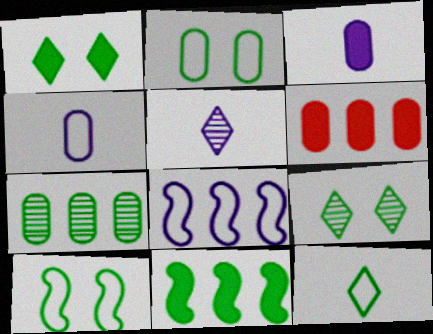[[5, 6, 10]]